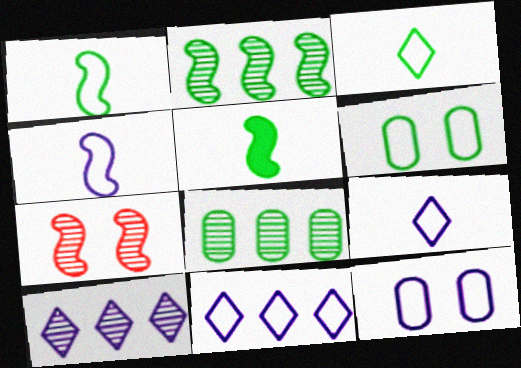[[4, 11, 12]]